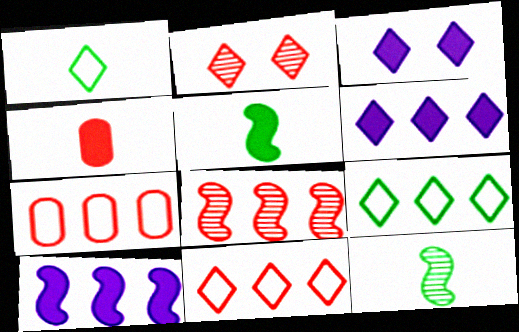[[1, 2, 6], 
[3, 7, 12]]